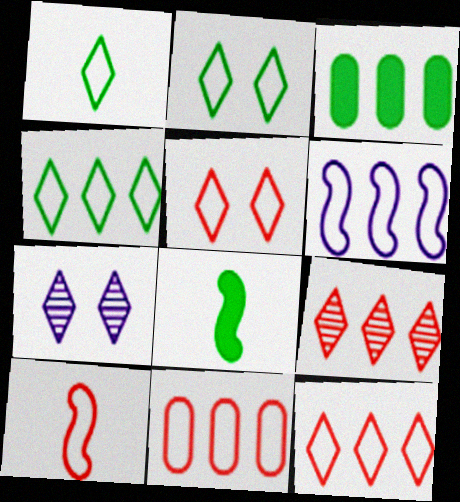[[1, 2, 4], 
[3, 6, 9], 
[3, 7, 10], 
[4, 6, 11], 
[5, 10, 11], 
[7, 8, 11]]